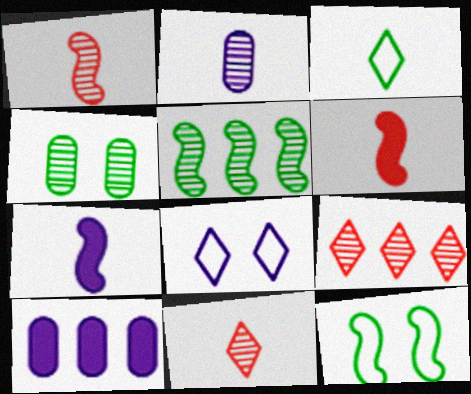[[2, 3, 6], 
[10, 11, 12]]